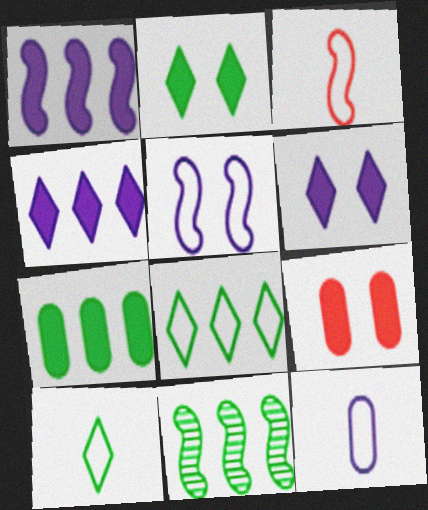[[3, 10, 12], 
[7, 8, 11]]